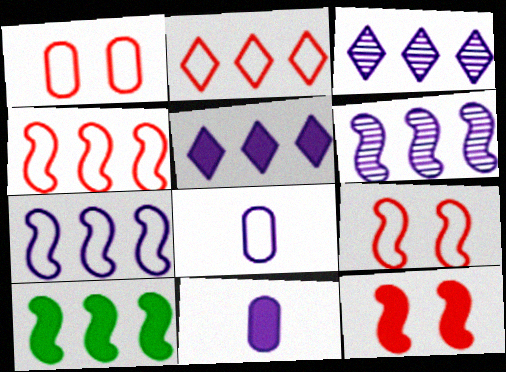[[4, 6, 10]]